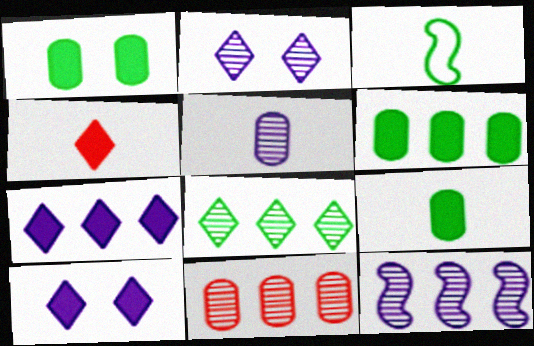[[1, 3, 8], 
[1, 6, 9], 
[2, 5, 12], 
[3, 4, 5], 
[3, 10, 11], 
[8, 11, 12]]